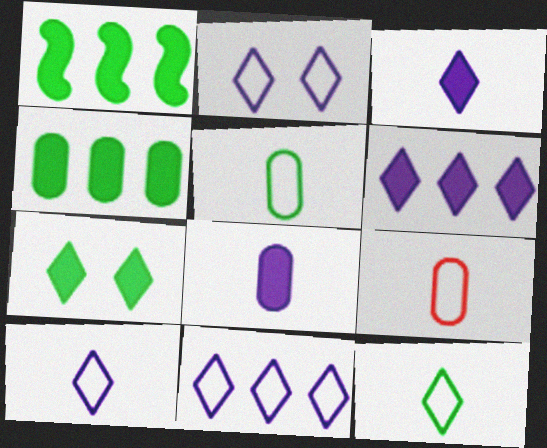[[2, 10, 11]]